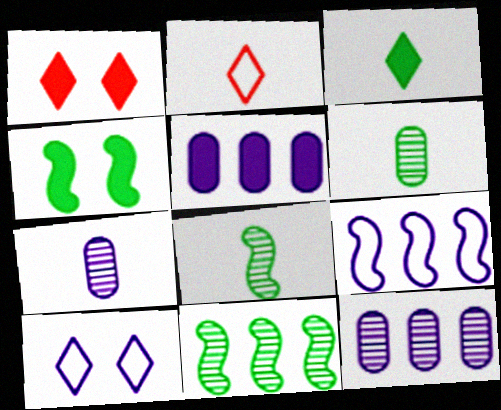[[1, 6, 9], 
[2, 4, 12]]